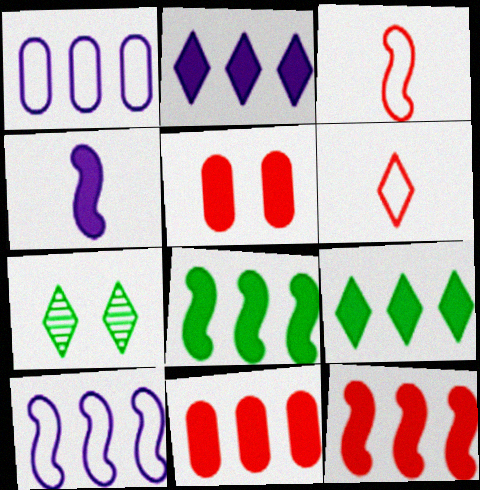[[2, 6, 7], 
[2, 8, 11], 
[4, 5, 9]]